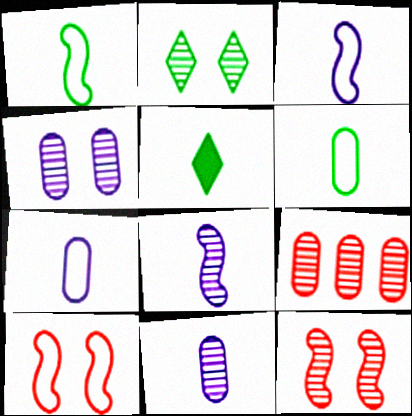[[2, 4, 12], 
[2, 8, 9]]